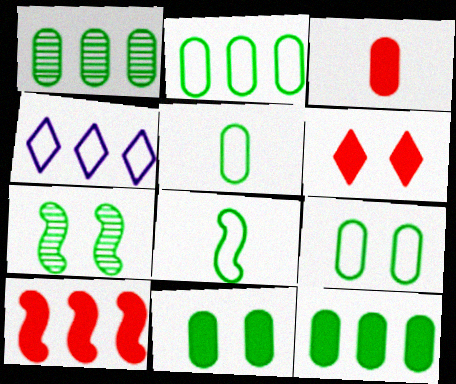[[1, 2, 12], 
[1, 4, 10], 
[1, 5, 11], 
[2, 5, 9], 
[3, 4, 7], 
[3, 6, 10]]